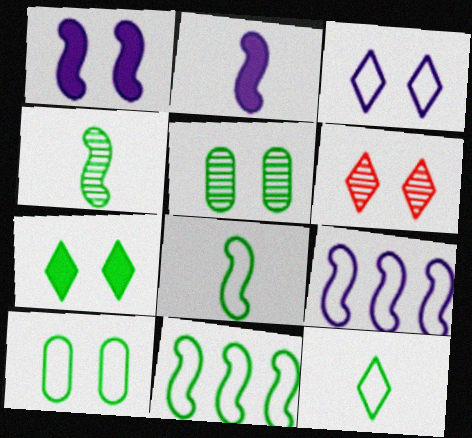[[1, 6, 10], 
[3, 6, 7], 
[10, 11, 12]]